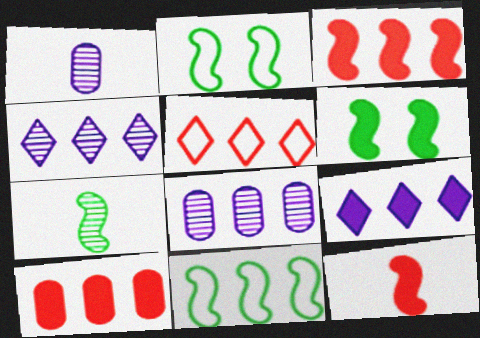[[1, 5, 6], 
[4, 10, 11], 
[6, 7, 11]]